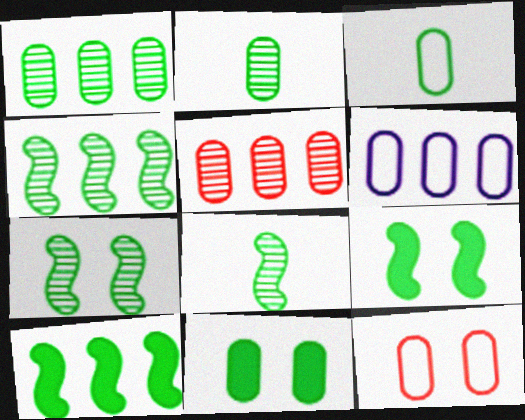[[1, 3, 11], 
[3, 6, 12], 
[4, 7, 8]]